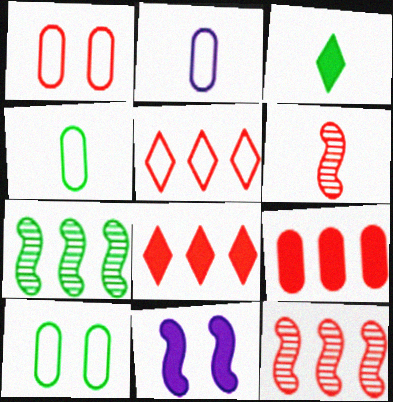[[1, 6, 8], 
[2, 3, 6], 
[3, 7, 10], 
[3, 9, 11], 
[5, 9, 12]]